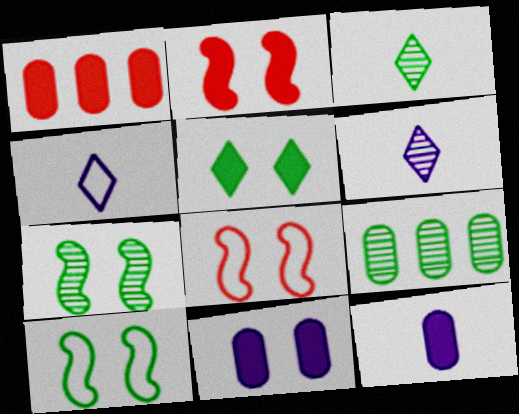[[1, 4, 7], 
[1, 6, 10], 
[2, 4, 9], 
[2, 5, 11], 
[3, 7, 9]]